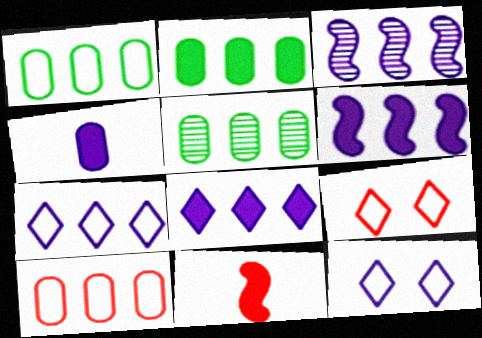[[1, 2, 5], 
[3, 4, 12], 
[5, 11, 12]]